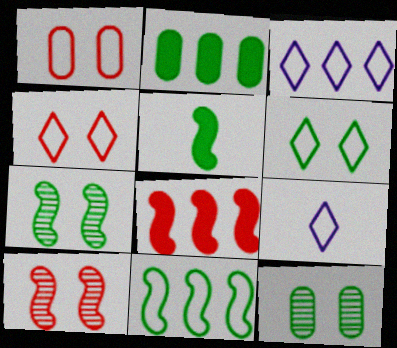[[1, 9, 11], 
[2, 9, 10], 
[5, 7, 11], 
[8, 9, 12]]